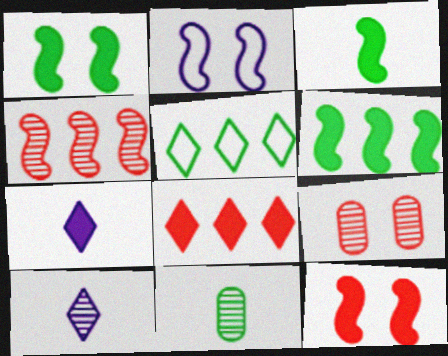[[1, 3, 6], 
[1, 5, 11], 
[2, 3, 4], 
[2, 8, 11]]